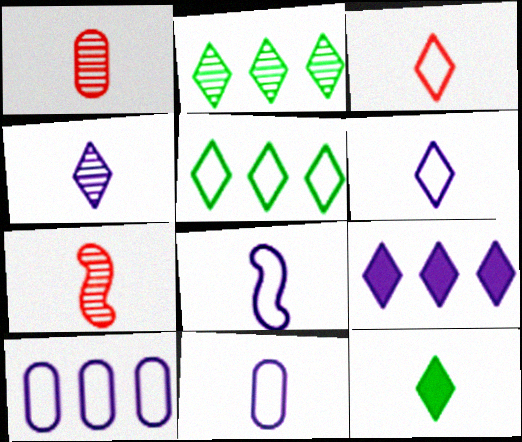[[1, 8, 12], 
[3, 4, 12], 
[6, 8, 11], 
[7, 11, 12]]